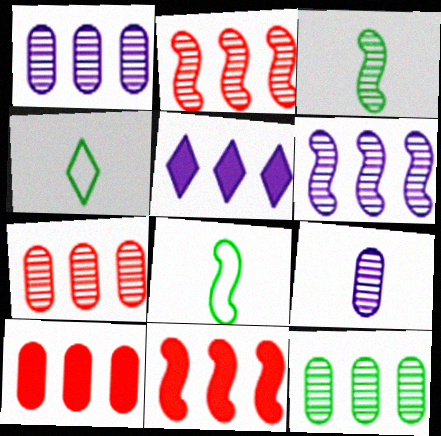[[1, 7, 12]]